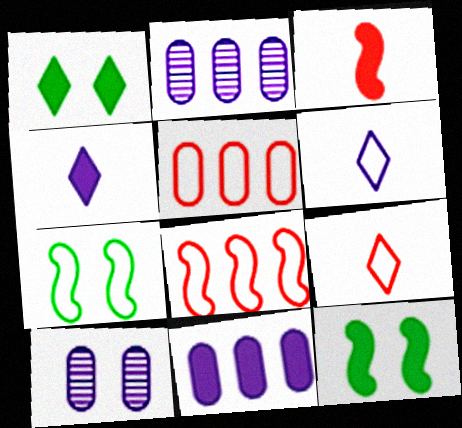[[1, 3, 11], 
[2, 9, 12], 
[5, 6, 7]]